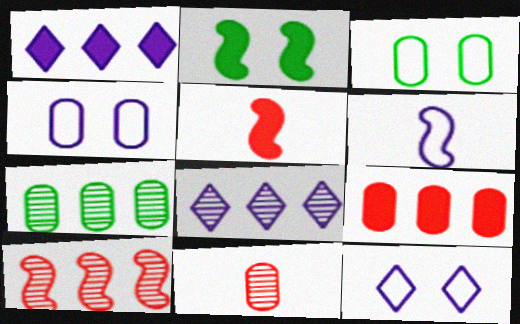[[2, 6, 10], 
[3, 5, 8], 
[5, 7, 12], 
[7, 8, 10]]